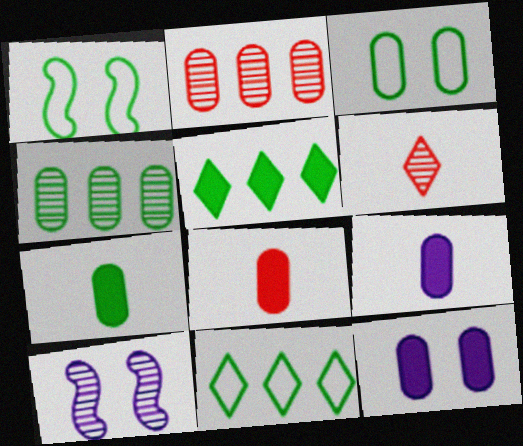[[2, 3, 9], 
[3, 4, 7], 
[4, 6, 10], 
[7, 8, 9], 
[8, 10, 11]]